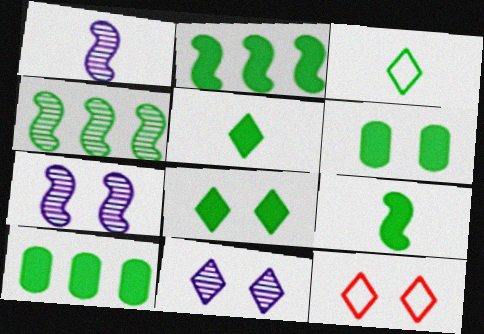[[1, 10, 12], 
[2, 5, 6], 
[3, 4, 6], 
[6, 7, 12], 
[8, 9, 10], 
[8, 11, 12]]